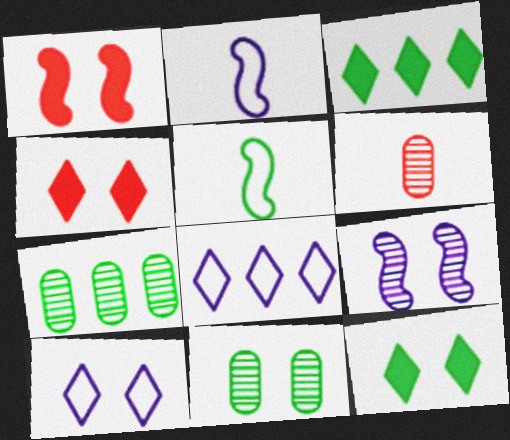[[1, 10, 11], 
[2, 4, 7], 
[3, 5, 11], 
[5, 7, 12]]